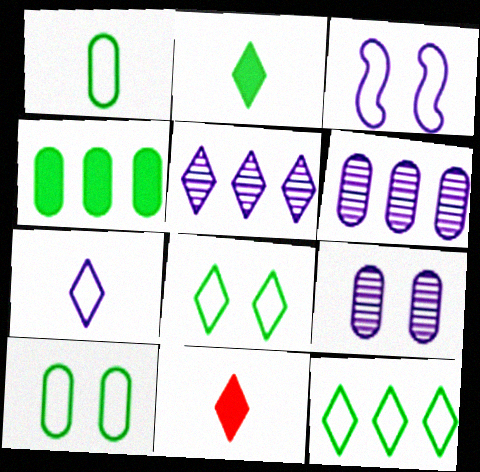[[5, 8, 11]]